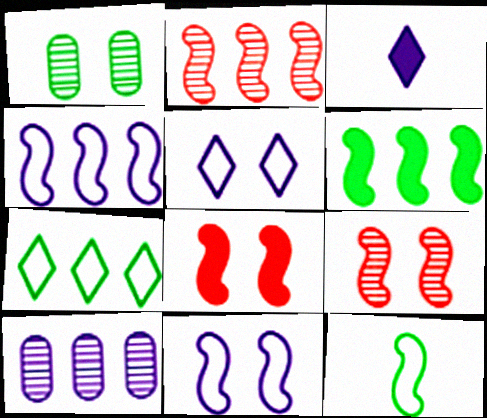[[1, 5, 8], 
[2, 4, 6], 
[3, 10, 11]]